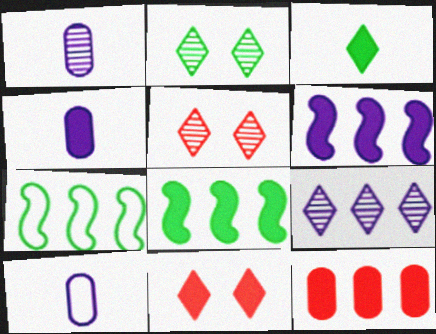[[1, 4, 10], 
[1, 7, 11], 
[4, 5, 7], 
[4, 8, 11], 
[5, 8, 10], 
[7, 9, 12]]